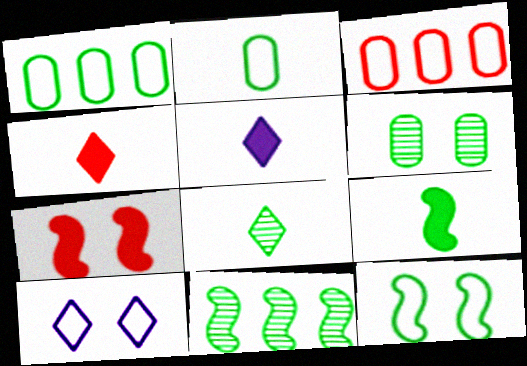[[2, 8, 9], 
[6, 7, 10], 
[6, 8, 11], 
[9, 11, 12]]